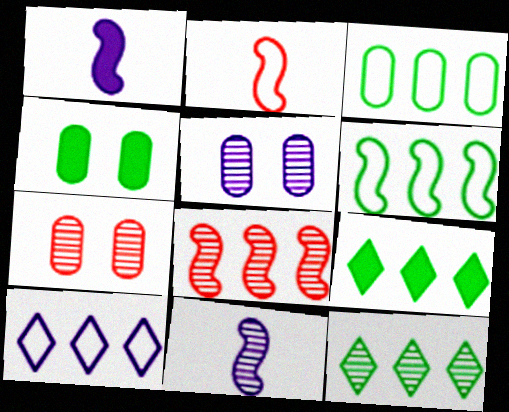[[1, 5, 10], 
[2, 5, 9], 
[7, 11, 12]]